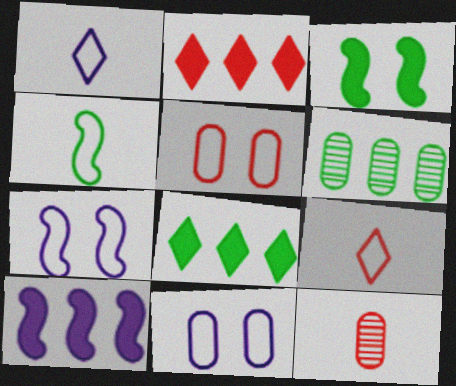[[7, 8, 12]]